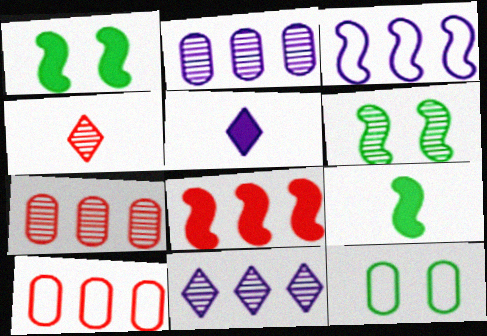[[2, 4, 6], 
[5, 6, 10]]